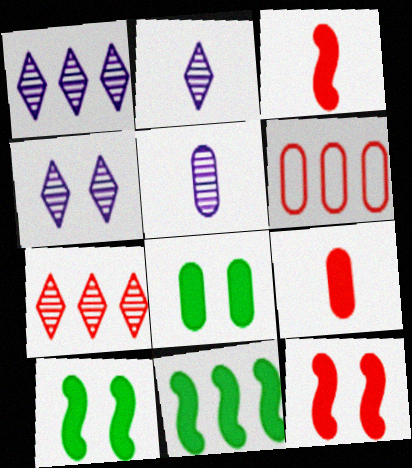[[1, 2, 4], 
[1, 6, 11], 
[2, 6, 10], 
[5, 6, 8]]